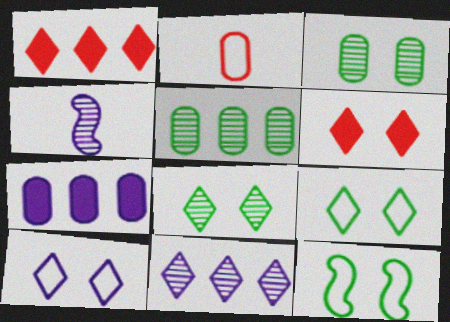[[2, 3, 7], 
[4, 7, 10], 
[6, 8, 10]]